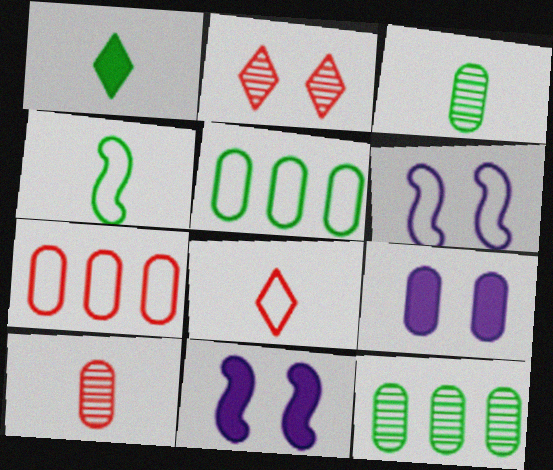[[1, 3, 4], 
[3, 7, 9], 
[5, 6, 8], 
[5, 9, 10], 
[8, 11, 12]]